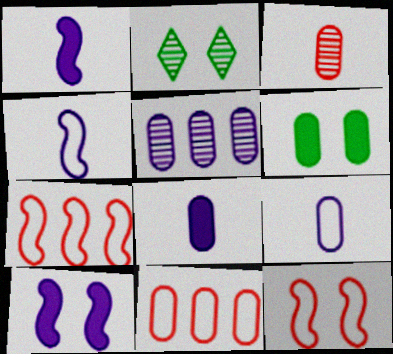[[1, 2, 11], 
[2, 7, 8]]